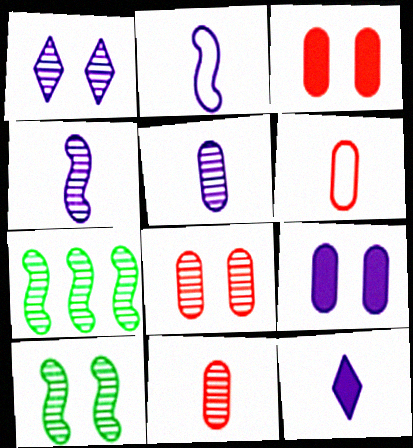[[1, 7, 11], 
[1, 8, 10], 
[2, 5, 12]]